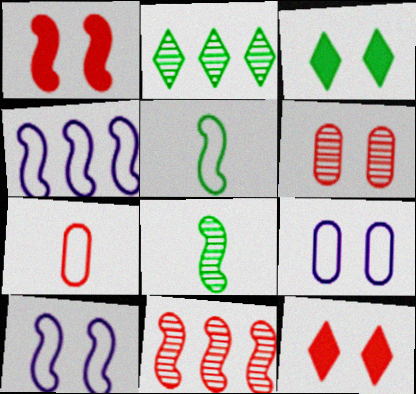[[1, 4, 8], 
[3, 6, 10], 
[7, 11, 12]]